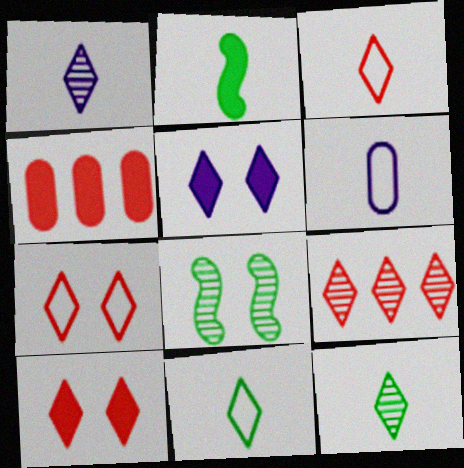[[2, 4, 5], 
[3, 9, 10], 
[5, 9, 11]]